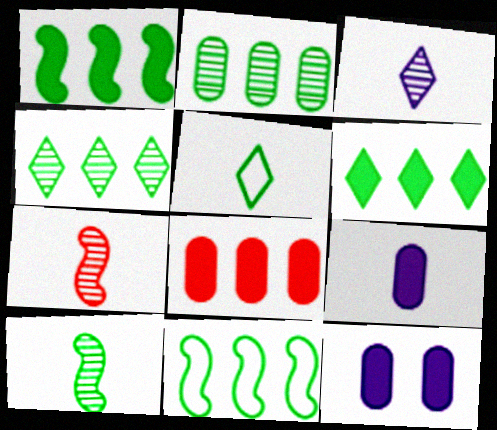[[2, 6, 11], 
[5, 7, 9]]